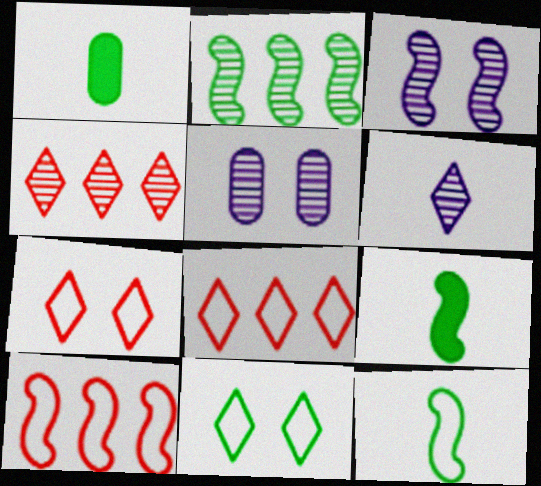[[1, 2, 11], 
[1, 3, 8], 
[3, 9, 10], 
[5, 8, 9]]